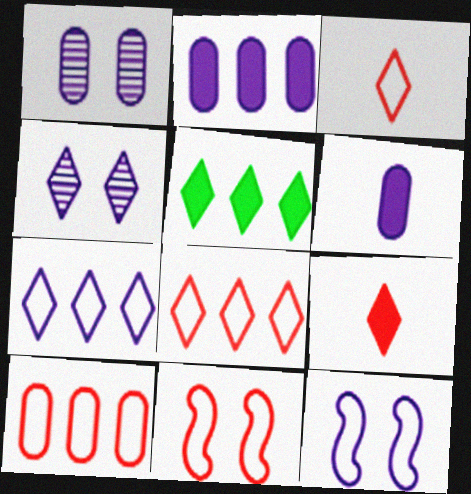[[3, 4, 5], 
[3, 10, 11]]